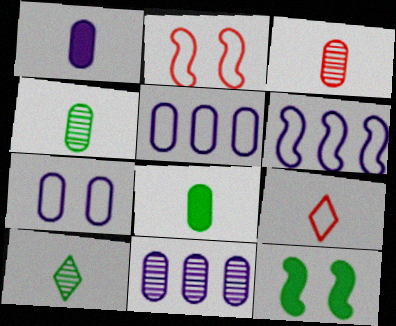[[1, 7, 11], 
[9, 11, 12]]